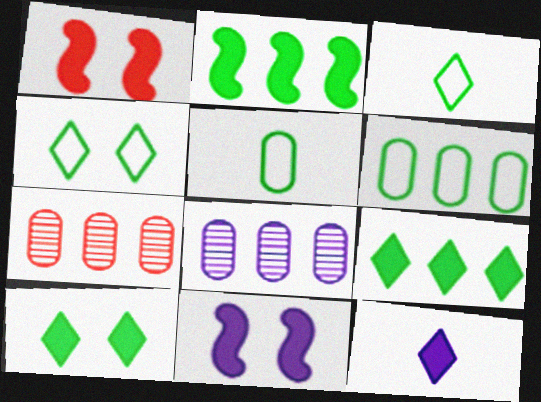[[1, 3, 8], 
[3, 7, 11]]